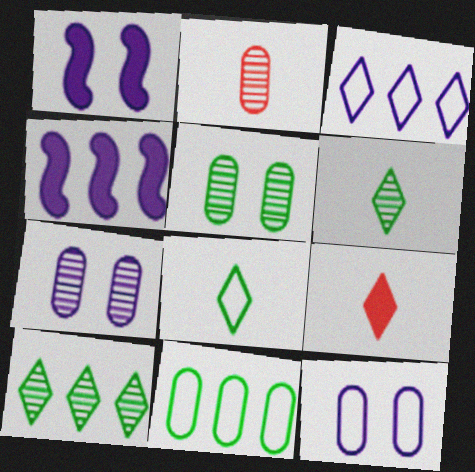[]